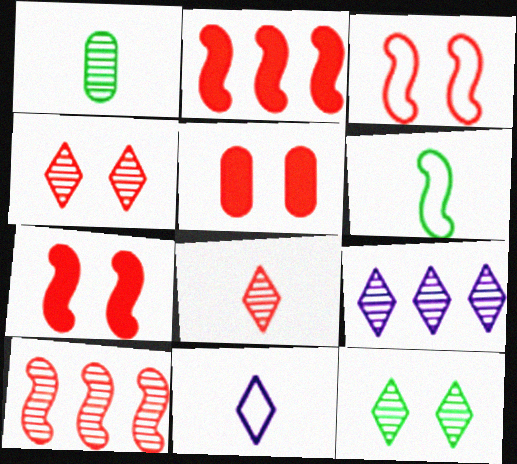[[3, 4, 5], 
[5, 6, 9], 
[8, 9, 12]]